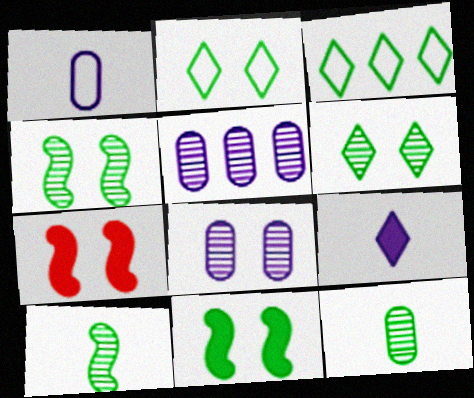[[2, 7, 8], 
[3, 11, 12]]